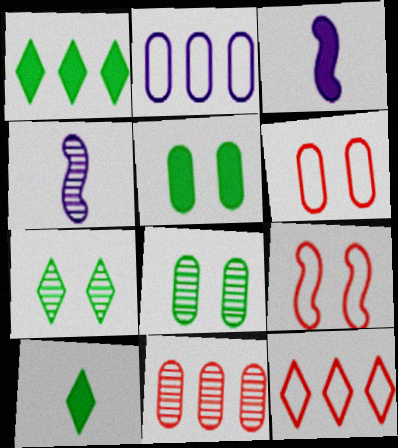[[1, 4, 6], 
[3, 8, 12], 
[4, 5, 12], 
[4, 7, 11]]